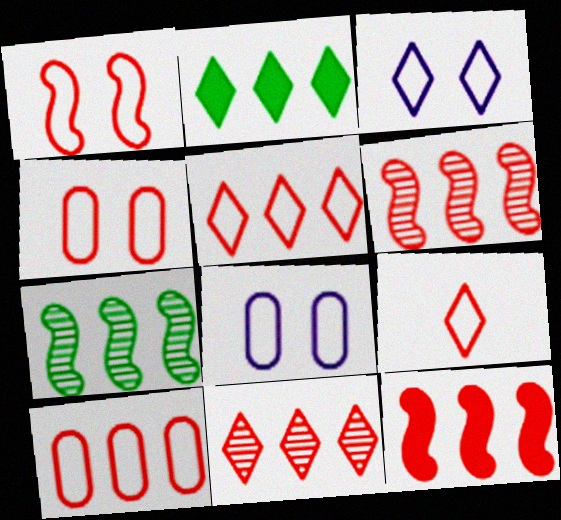[[1, 9, 10], 
[10, 11, 12]]